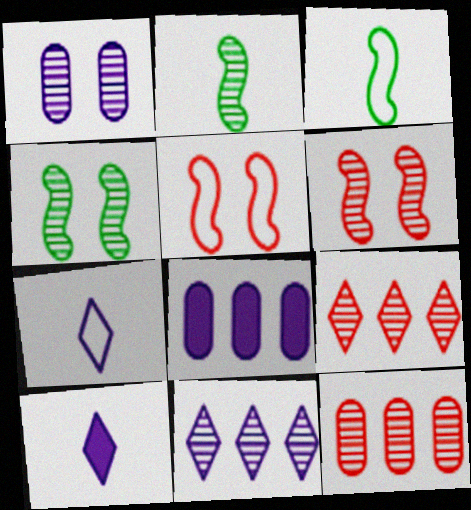[[1, 2, 9]]